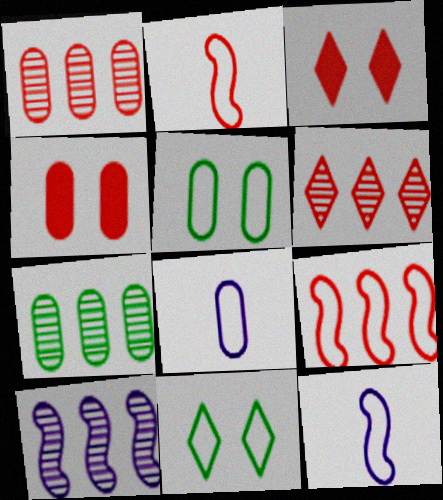[[1, 2, 3], 
[2, 4, 6], 
[3, 7, 12], 
[4, 7, 8], 
[6, 7, 10], 
[8, 9, 11]]